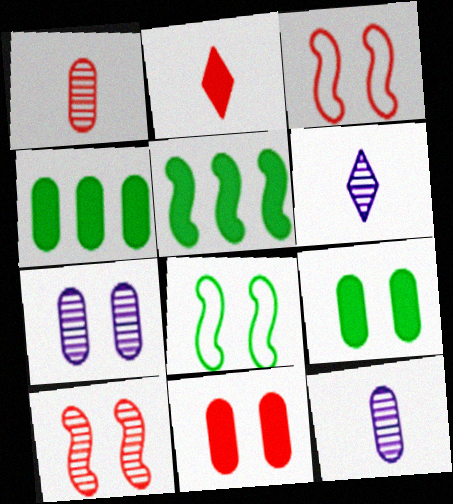[[3, 4, 6]]